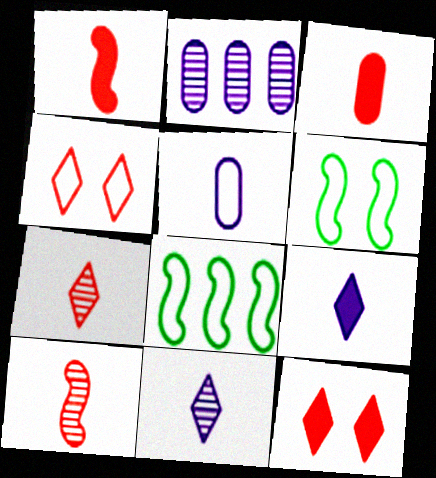[[4, 5, 8]]